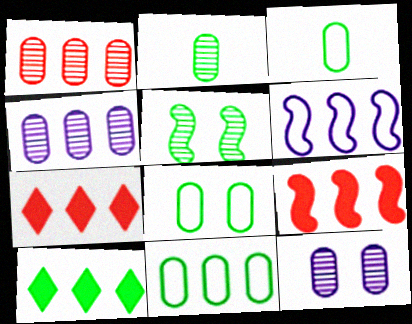[[1, 2, 12], 
[1, 6, 10], 
[3, 5, 10], 
[3, 8, 11]]